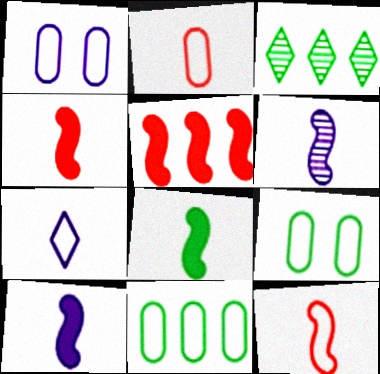[[1, 2, 11], 
[1, 3, 4], 
[3, 8, 9], 
[4, 8, 10], 
[6, 8, 12]]